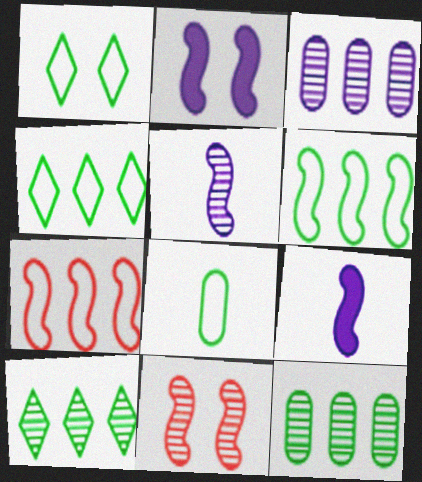[[1, 6, 8], 
[6, 9, 11]]